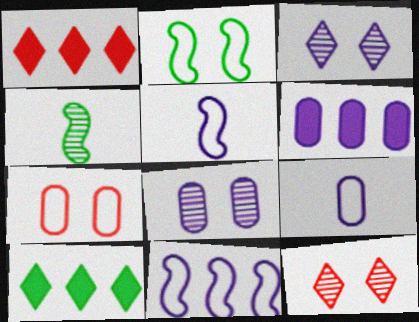[[3, 5, 6], 
[6, 8, 9]]